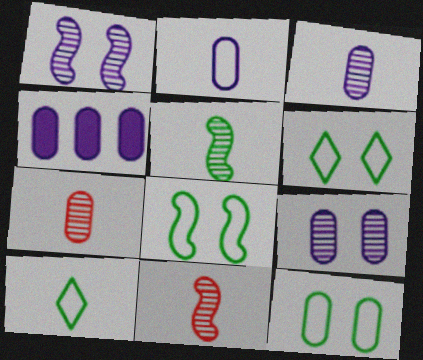[[2, 4, 9], 
[4, 6, 11], 
[4, 7, 12], 
[6, 8, 12]]